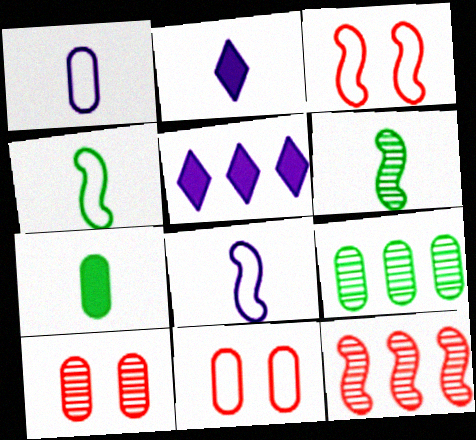[[2, 3, 9], 
[4, 5, 10], 
[5, 6, 11]]